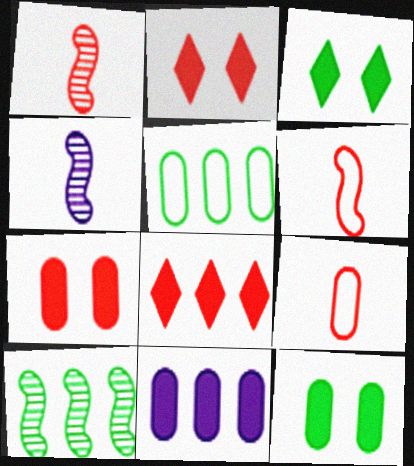[[2, 4, 5]]